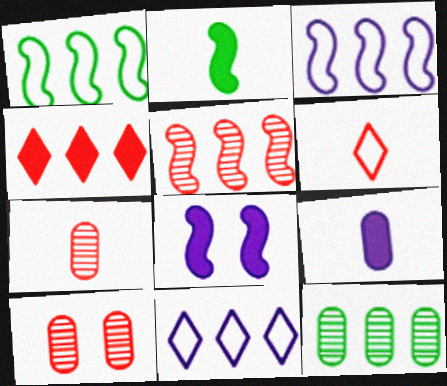[[2, 10, 11], 
[3, 4, 12], 
[6, 8, 12]]